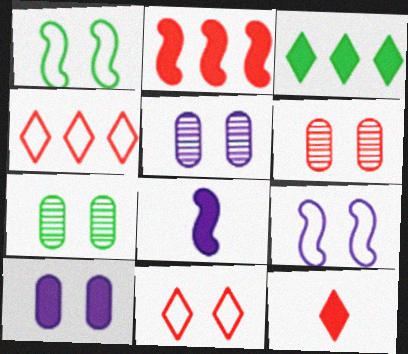[[4, 7, 8], 
[5, 6, 7]]